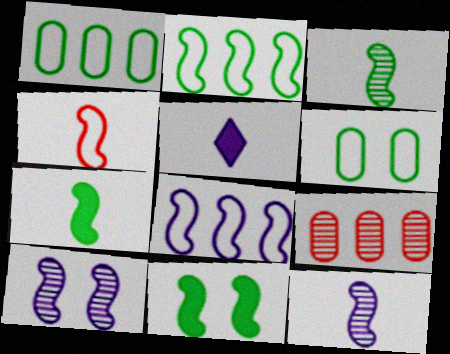[[2, 3, 11], 
[4, 7, 12]]